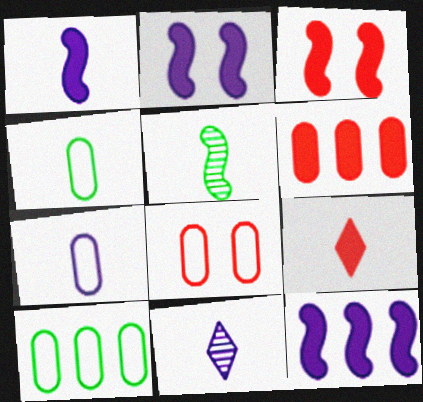[[1, 2, 12], 
[1, 7, 11], 
[3, 6, 9], 
[3, 10, 11], 
[5, 7, 9], 
[7, 8, 10]]